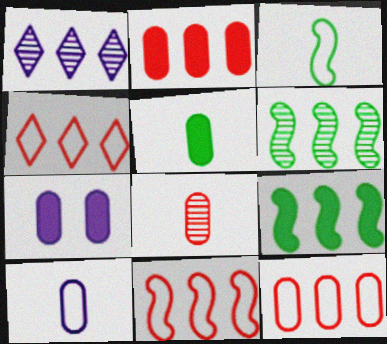[[1, 9, 12], 
[2, 5, 7], 
[4, 11, 12], 
[5, 8, 10]]